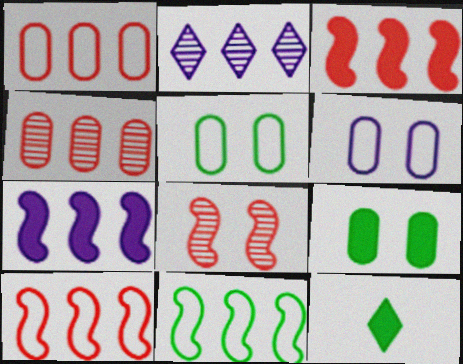[]